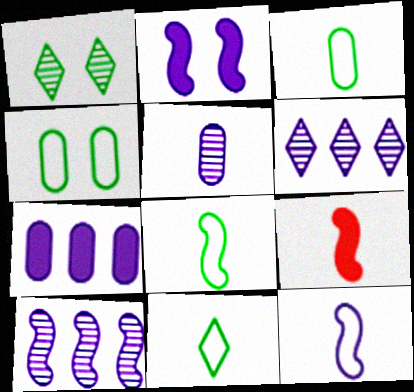[[2, 10, 12], 
[3, 8, 11], 
[4, 6, 9], 
[5, 9, 11]]